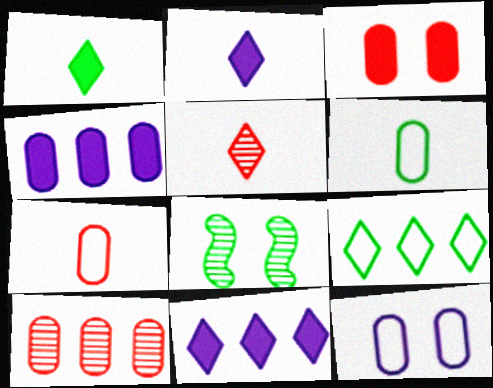[[3, 7, 10], 
[7, 8, 11]]